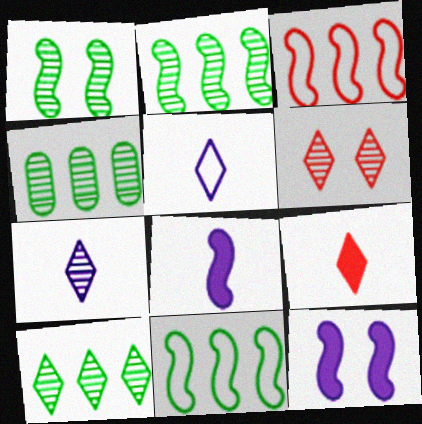[[1, 3, 8], 
[2, 4, 10], 
[6, 7, 10]]